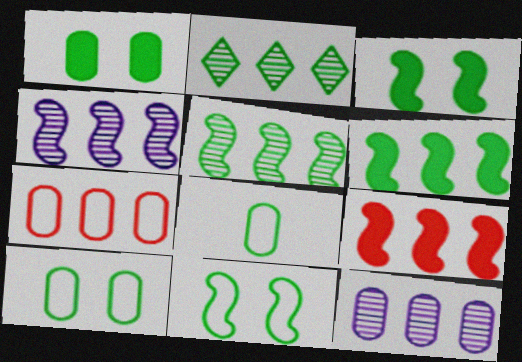[[2, 3, 8]]